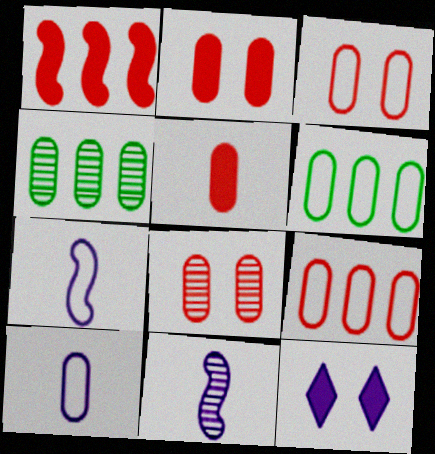[[2, 3, 8], 
[2, 4, 10], 
[3, 6, 10], 
[5, 8, 9]]